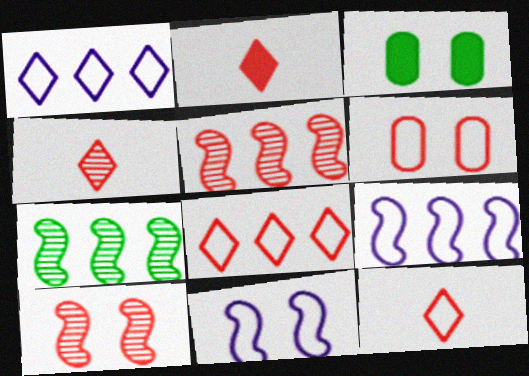[[2, 4, 12], 
[2, 5, 6], 
[3, 4, 9]]